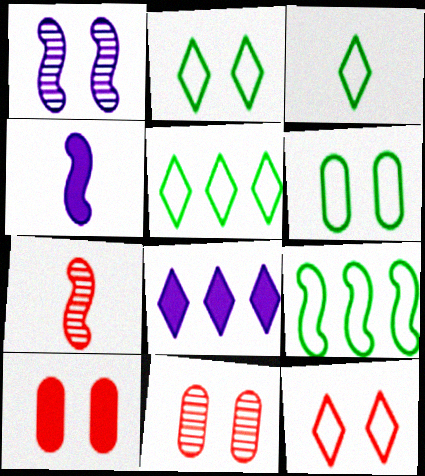[[1, 2, 10], 
[2, 3, 5], 
[3, 6, 9], 
[4, 5, 11], 
[6, 7, 8]]